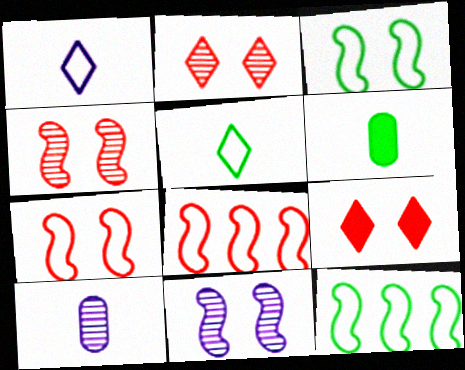[[9, 10, 12]]